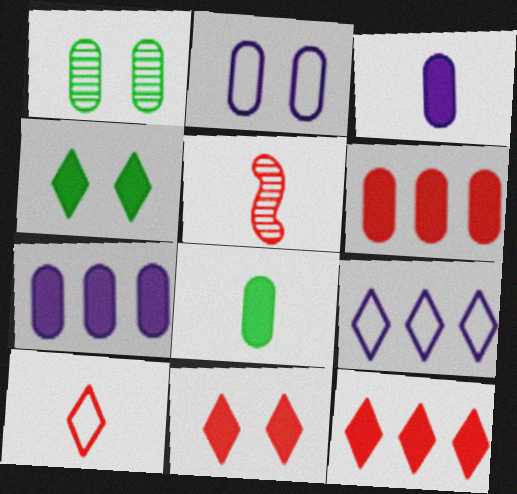[]